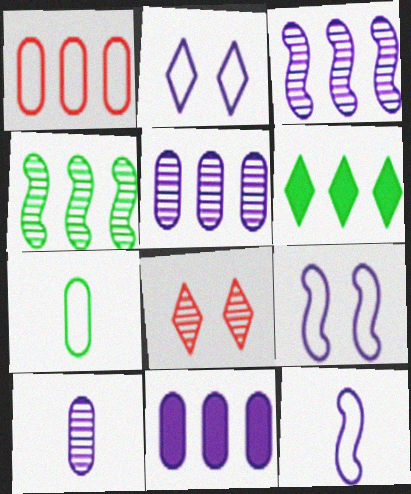[[1, 3, 6], 
[4, 8, 10]]